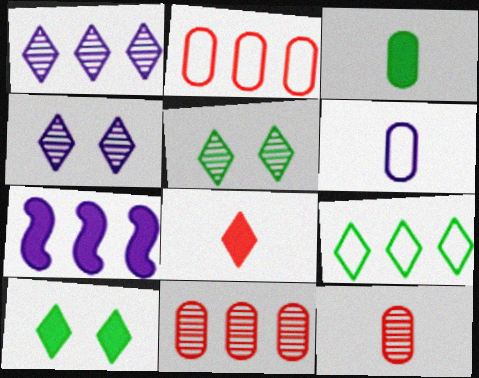[[3, 6, 12], 
[4, 6, 7], 
[4, 8, 9], 
[7, 9, 11]]